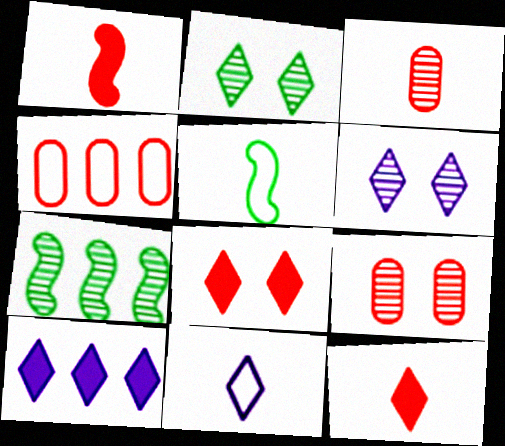[[3, 6, 7], 
[4, 7, 10], 
[5, 9, 10], 
[6, 10, 11]]